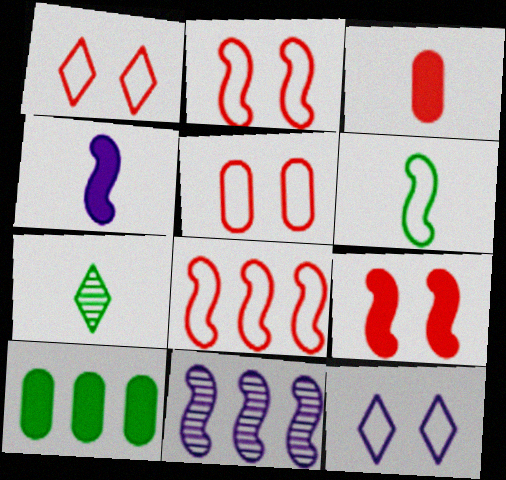[[1, 2, 5], 
[6, 9, 11]]